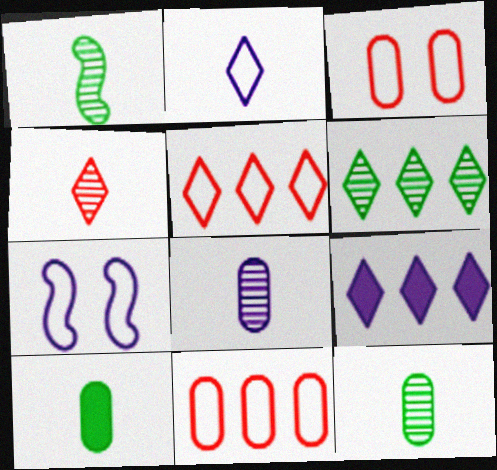[[1, 3, 9], 
[1, 4, 8], 
[5, 6, 9], 
[7, 8, 9]]